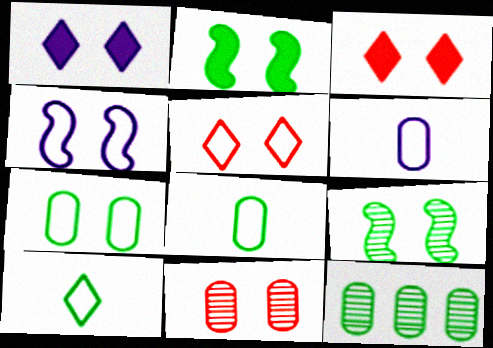[[2, 10, 12], 
[4, 5, 7]]